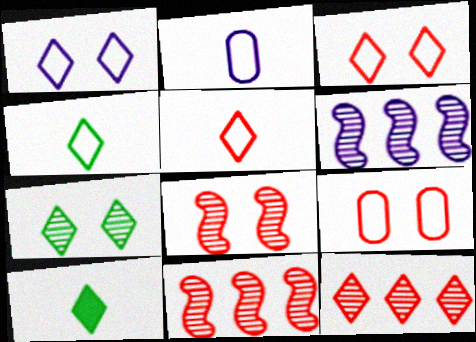[[1, 10, 12], 
[6, 9, 10]]